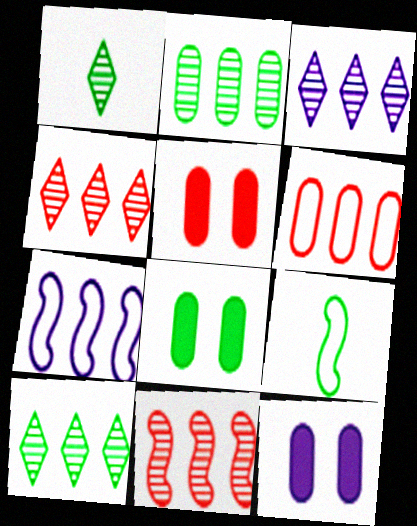[[1, 5, 7], 
[2, 3, 11], 
[3, 4, 10], 
[3, 5, 9], 
[4, 9, 12], 
[5, 8, 12], 
[8, 9, 10]]